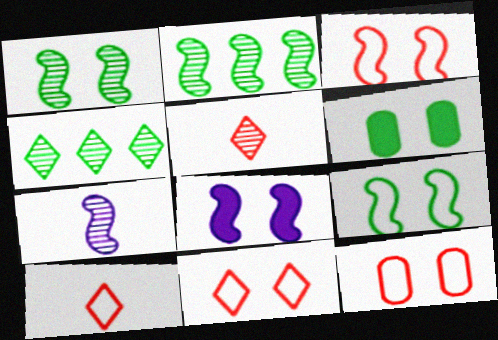[[1, 3, 8], 
[3, 11, 12]]